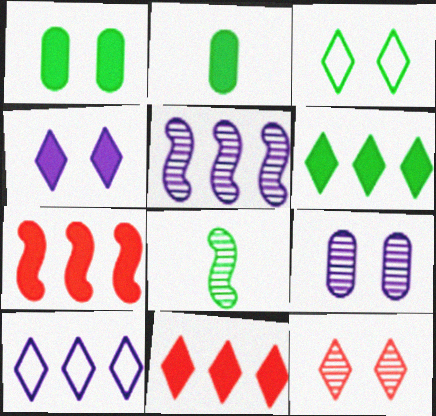[[2, 4, 7], 
[3, 4, 12]]